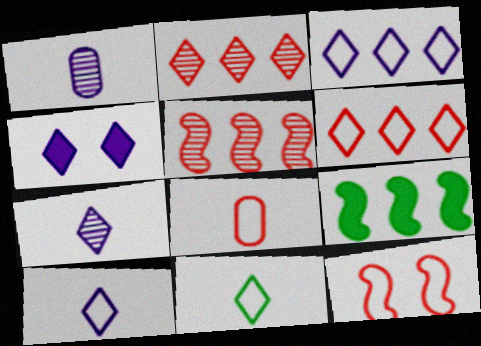[[2, 4, 11], 
[3, 4, 7], 
[6, 8, 12]]